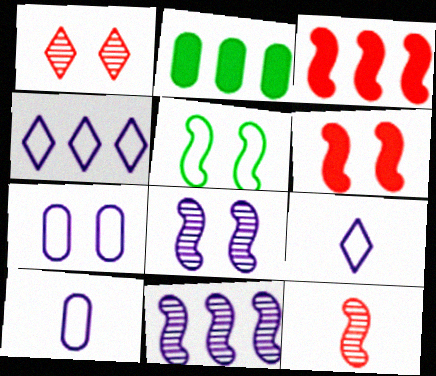[[5, 6, 8]]